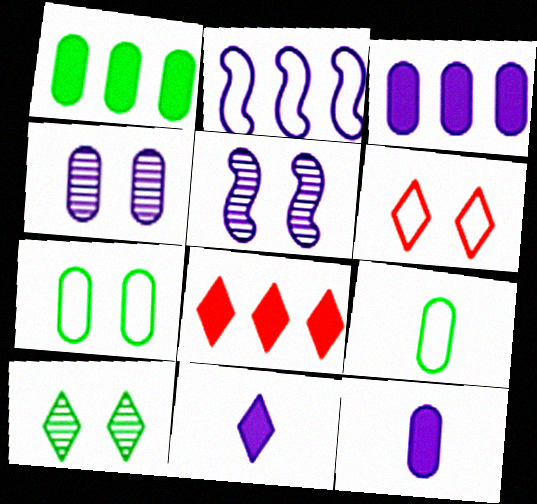[[2, 4, 11], 
[2, 6, 9], 
[5, 8, 9]]